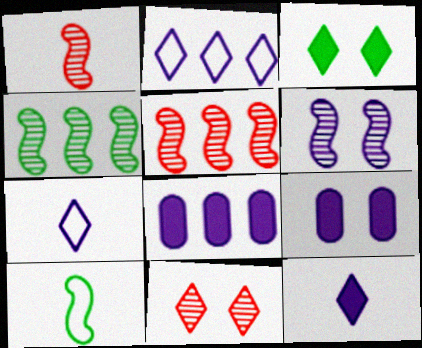[[1, 4, 6], 
[6, 7, 8], 
[8, 10, 11]]